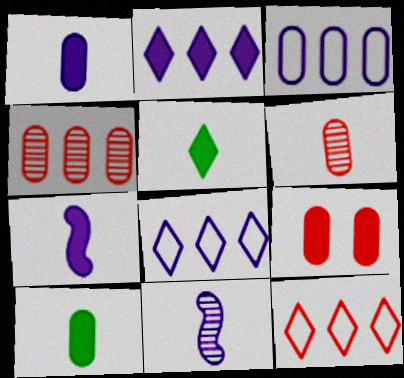[]